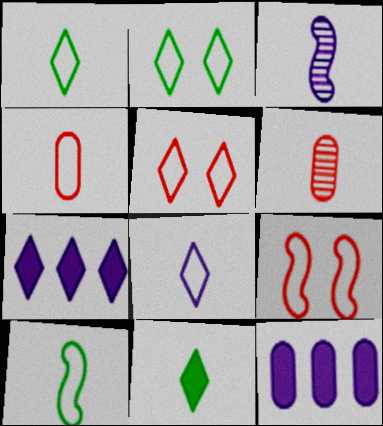[[3, 4, 11], 
[4, 8, 10]]